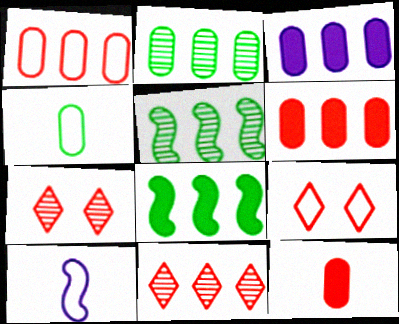[[1, 2, 3]]